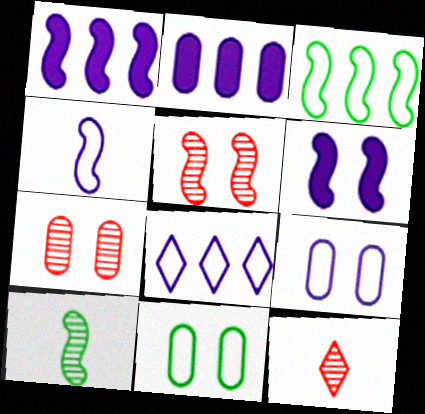[[1, 11, 12], 
[4, 8, 9]]